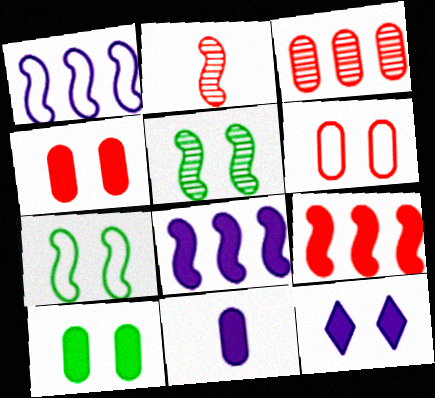[[2, 7, 8], 
[5, 6, 12], 
[8, 11, 12]]